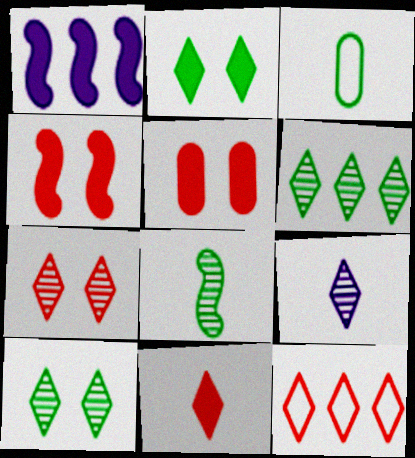[[1, 3, 7], 
[2, 9, 12], 
[6, 7, 9], 
[7, 11, 12]]